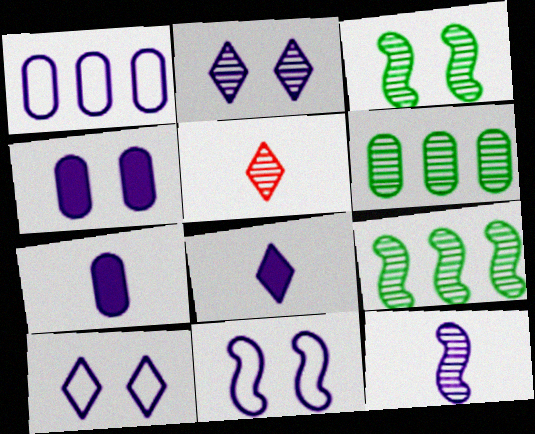[[2, 4, 11]]